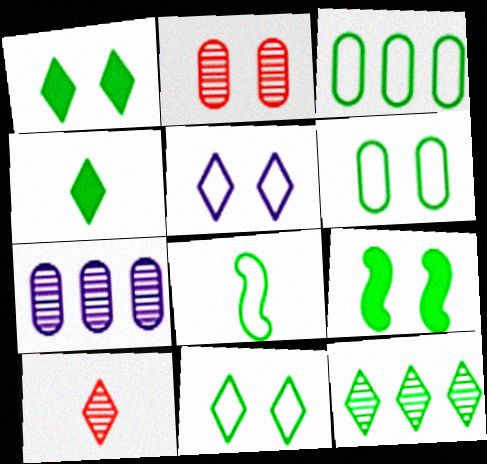[[2, 5, 9], 
[3, 8, 11], 
[4, 11, 12]]